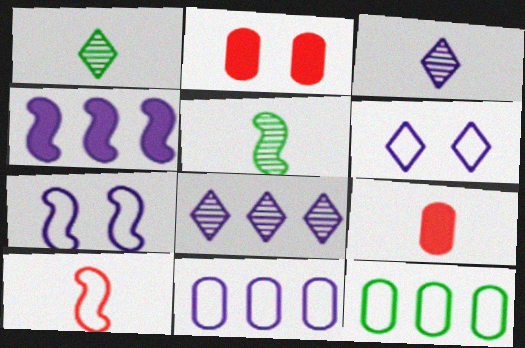[[4, 8, 11], 
[6, 10, 12]]